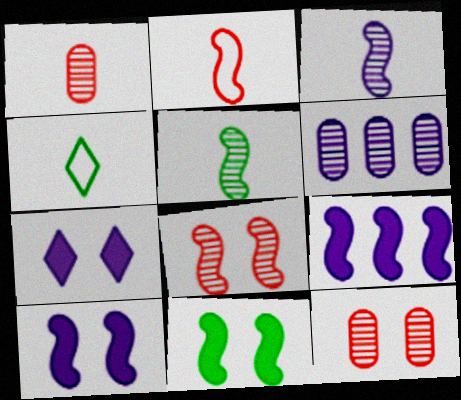[[4, 9, 12]]